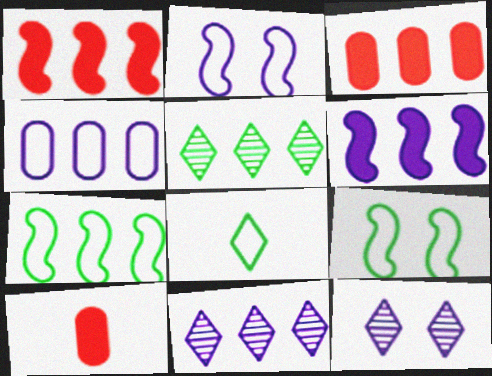[[1, 4, 5], 
[2, 5, 10], 
[3, 7, 11], 
[4, 6, 11], 
[7, 10, 12], 
[9, 10, 11]]